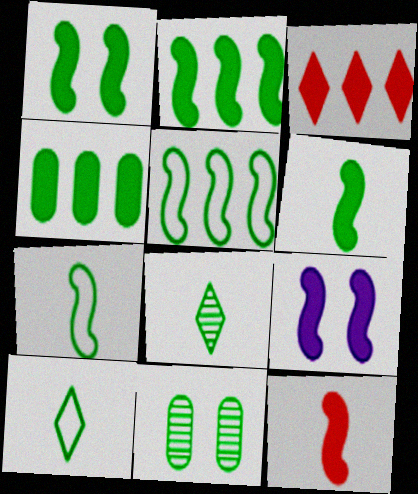[[1, 2, 6], 
[2, 9, 12], 
[2, 10, 11]]